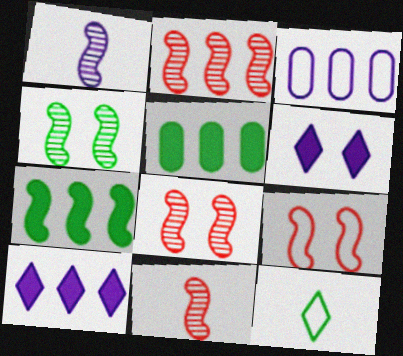[[1, 2, 4], 
[1, 3, 6], 
[1, 7, 9], 
[2, 8, 11], 
[3, 9, 12], 
[4, 5, 12]]